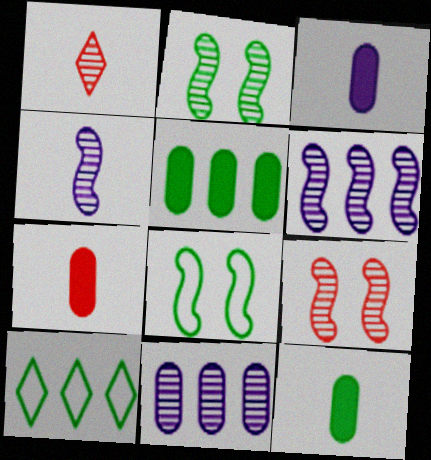[[1, 2, 11], 
[2, 10, 12], 
[3, 7, 12], 
[3, 9, 10]]